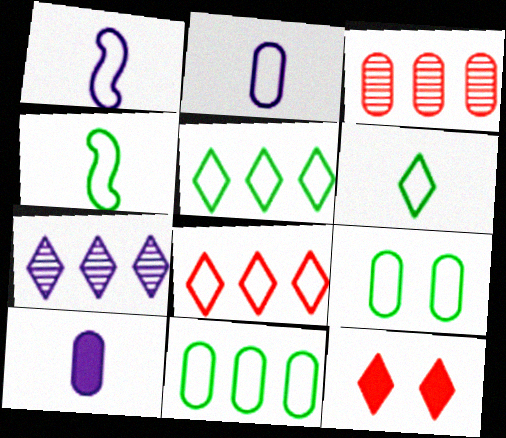[[1, 8, 9], 
[3, 9, 10], 
[4, 5, 9], 
[6, 7, 12]]